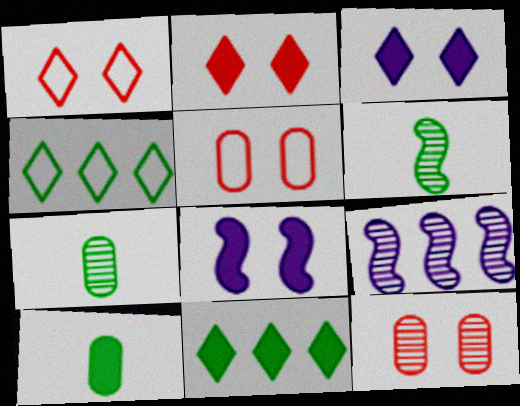[[1, 9, 10]]